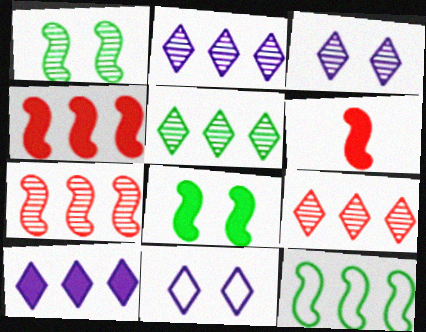[[2, 5, 9]]